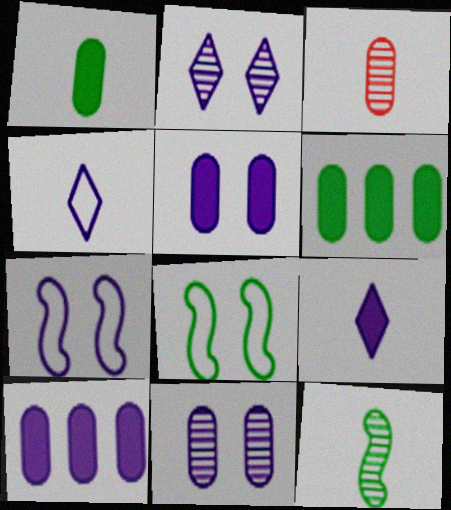[[2, 5, 7]]